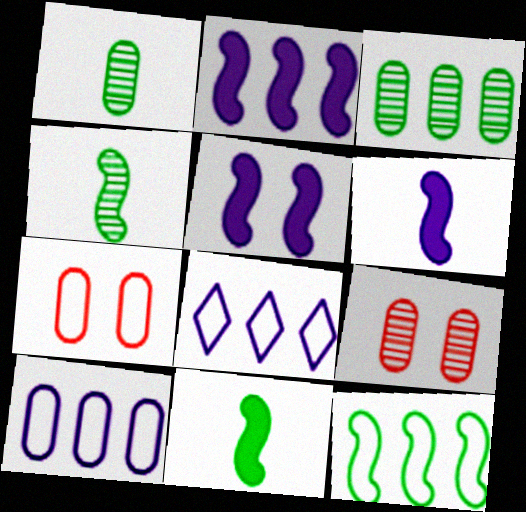[[2, 5, 6], 
[8, 9, 11]]